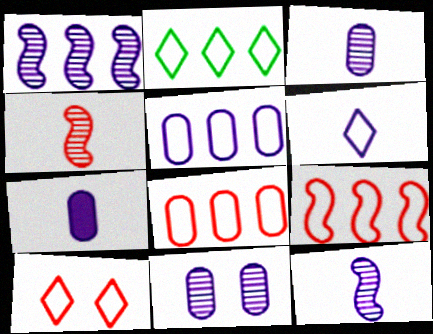[[2, 5, 9], 
[2, 6, 10], 
[5, 7, 11], 
[6, 7, 12]]